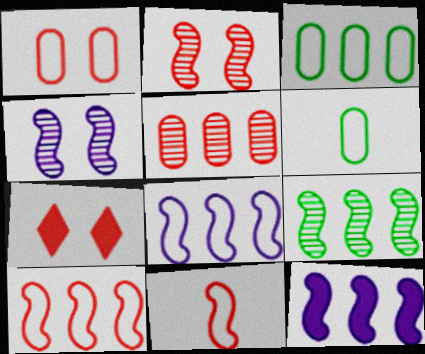[[1, 2, 7], 
[5, 7, 11], 
[9, 10, 12]]